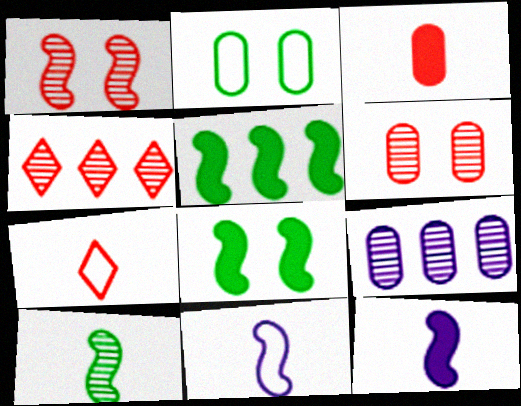[[1, 5, 11], 
[2, 3, 9], 
[2, 4, 12], 
[7, 8, 9]]